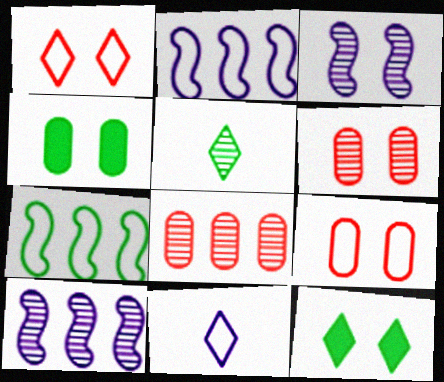[[1, 3, 4], 
[3, 5, 8], 
[3, 9, 12], 
[4, 5, 7], 
[5, 6, 10], 
[7, 9, 11]]